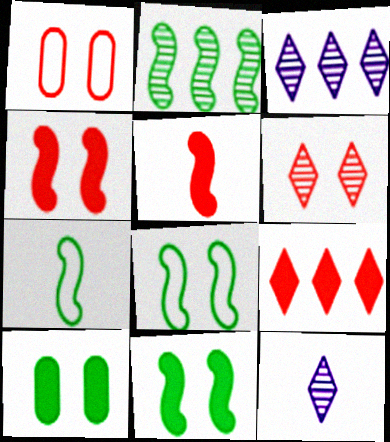[[1, 4, 6], 
[2, 7, 11]]